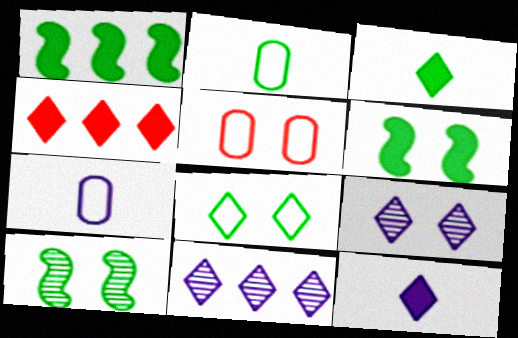[[4, 7, 10], 
[5, 6, 9]]